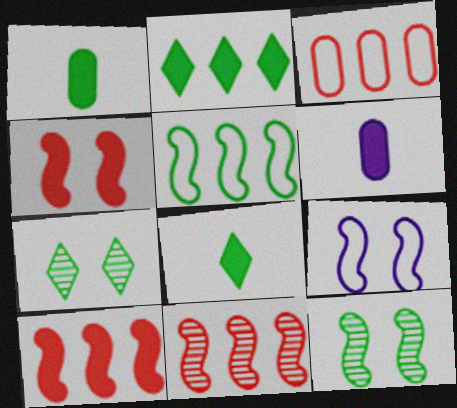[[1, 5, 7], 
[2, 4, 6], 
[4, 9, 12]]